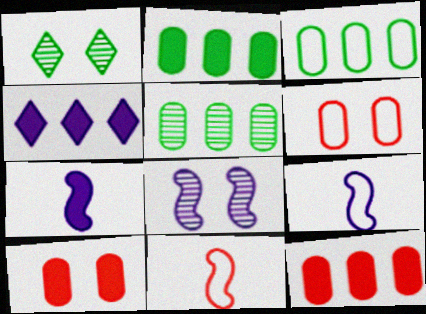[[1, 9, 12], 
[2, 3, 5]]